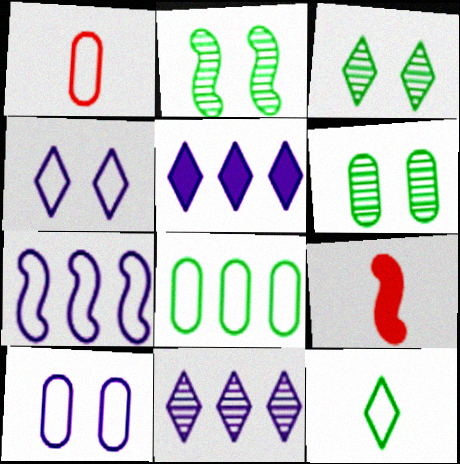[[1, 2, 5], 
[1, 8, 10], 
[2, 3, 6], 
[2, 7, 9]]